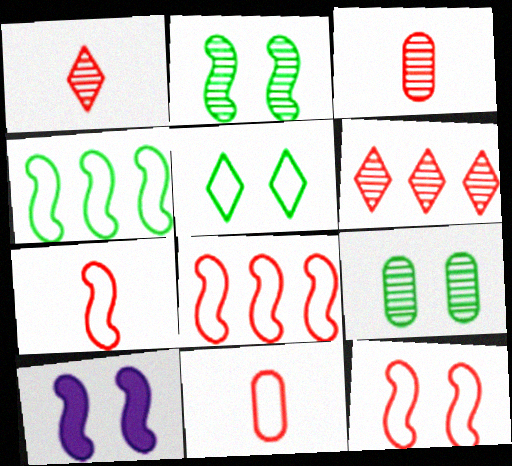[[2, 10, 12], 
[7, 8, 12]]